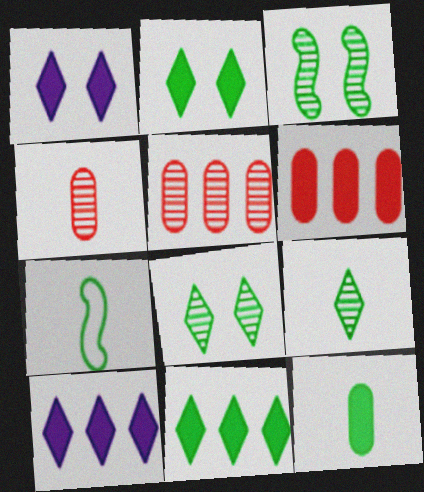[[1, 5, 7], 
[7, 9, 12]]